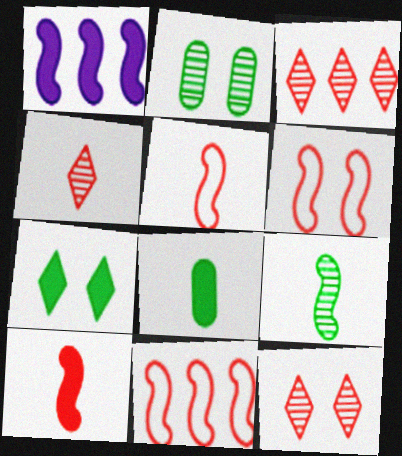[[1, 6, 9], 
[3, 4, 12], 
[5, 6, 11]]